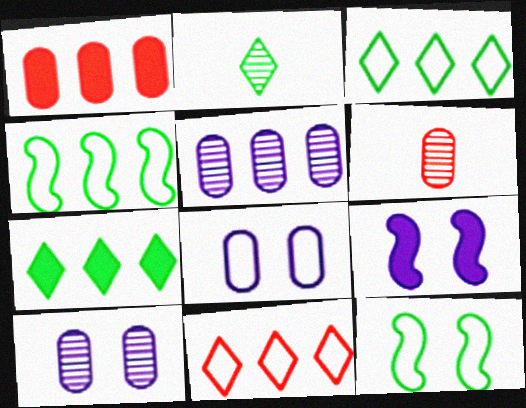[[3, 6, 9]]